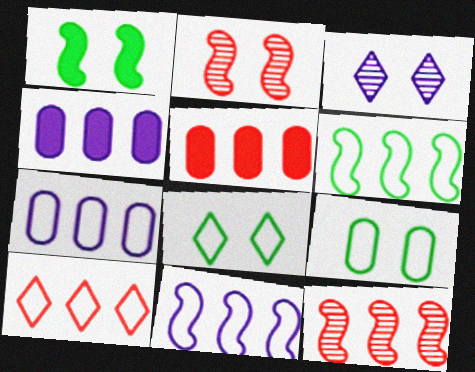[[5, 10, 12], 
[6, 7, 10]]